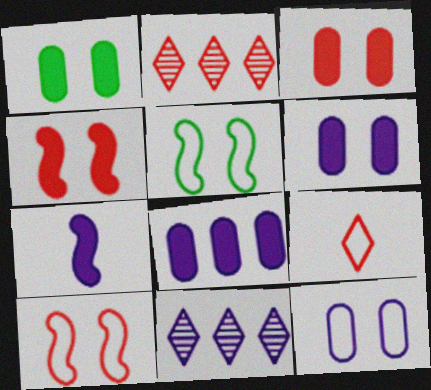[[1, 3, 6], 
[7, 11, 12]]